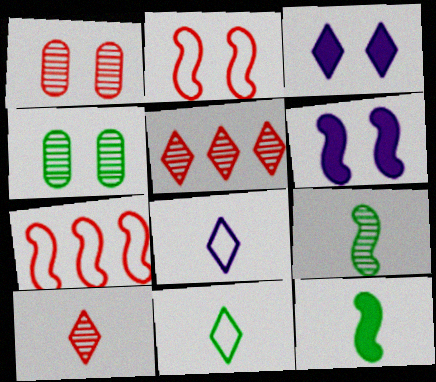[[2, 3, 4], 
[3, 5, 11], 
[6, 7, 9]]